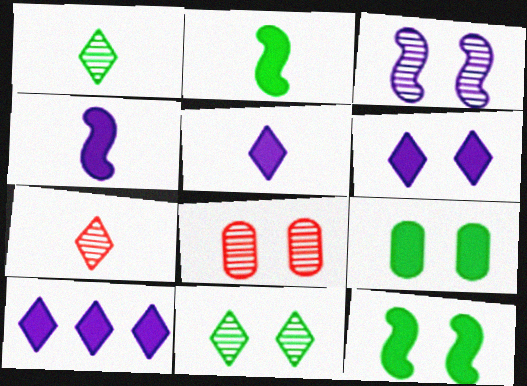[[3, 8, 11], 
[5, 6, 10]]